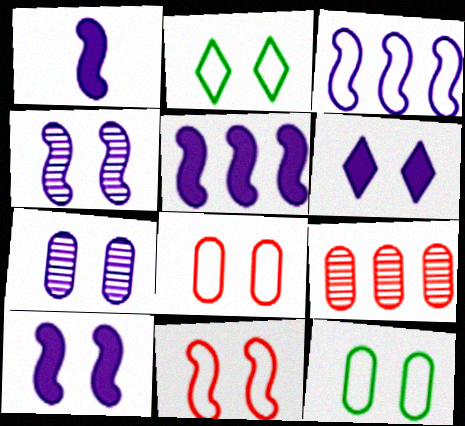[[1, 2, 9], 
[1, 3, 4], 
[1, 5, 10]]